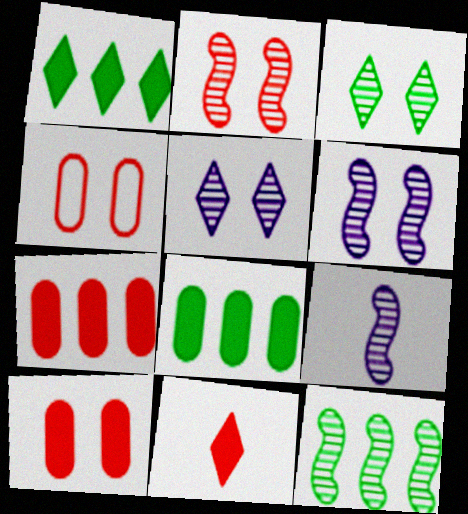[[1, 4, 9], 
[2, 9, 12]]